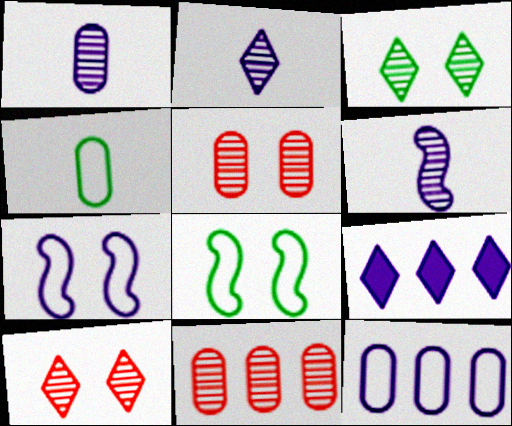[[1, 2, 6], 
[1, 7, 9], 
[3, 6, 11]]